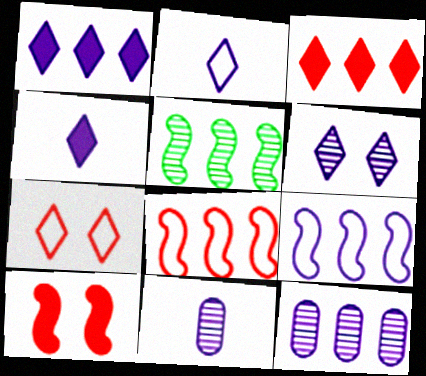[[1, 2, 6], 
[1, 9, 12]]